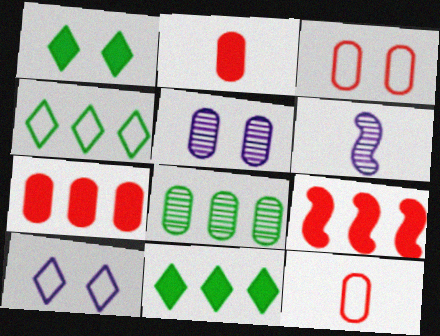[[3, 6, 11]]